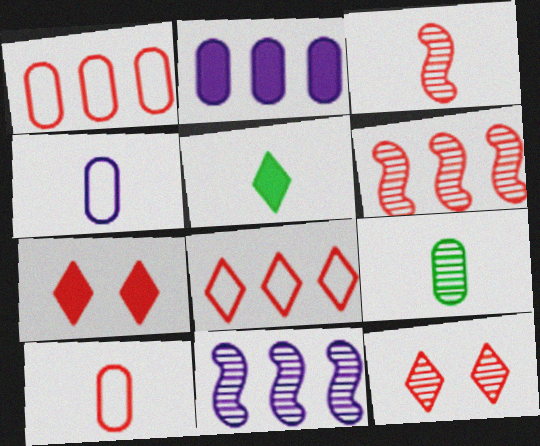[[1, 3, 7], 
[3, 4, 5], 
[6, 7, 10], 
[9, 11, 12]]